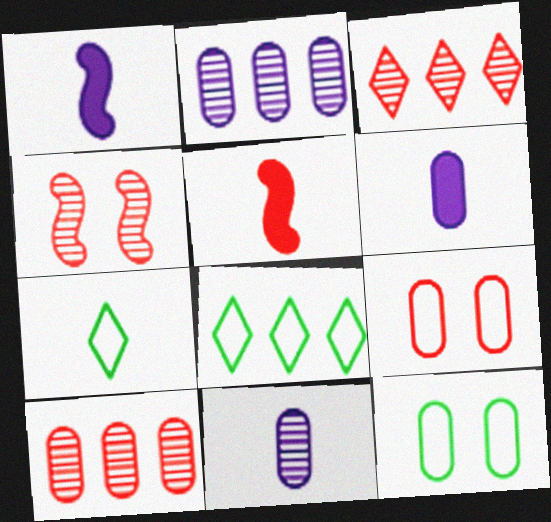[[1, 3, 12], 
[3, 5, 9], 
[4, 6, 8], 
[5, 7, 11], 
[6, 10, 12]]